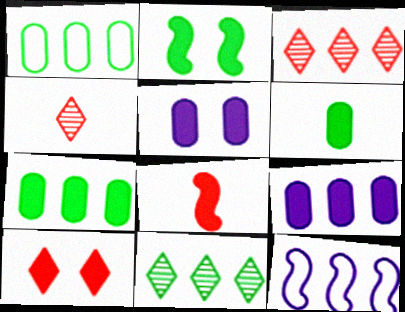[[2, 5, 10], 
[3, 7, 12]]